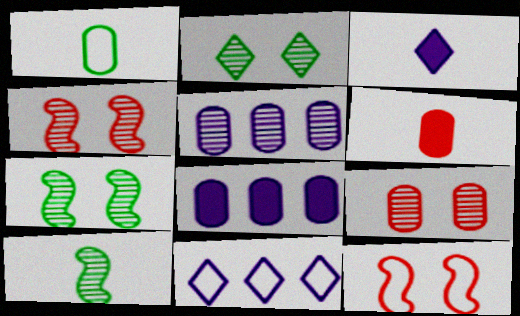[[1, 8, 9], 
[1, 11, 12], 
[6, 7, 11]]